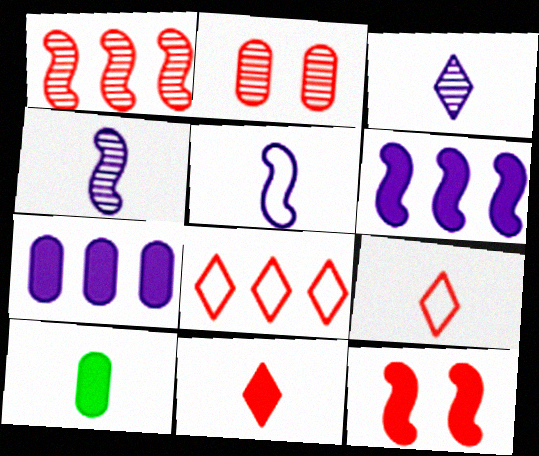[[4, 9, 10]]